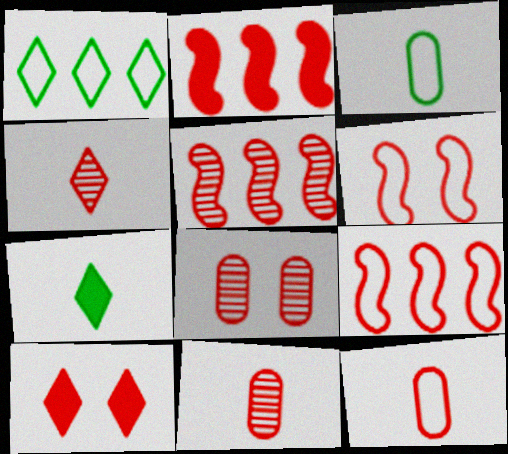[[2, 5, 9], 
[4, 5, 8], 
[5, 10, 12], 
[6, 8, 10], 
[9, 10, 11]]